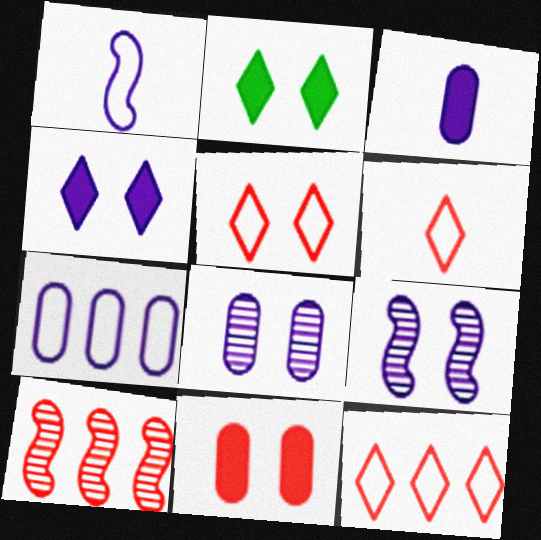[[3, 7, 8], 
[5, 6, 12], 
[6, 10, 11]]